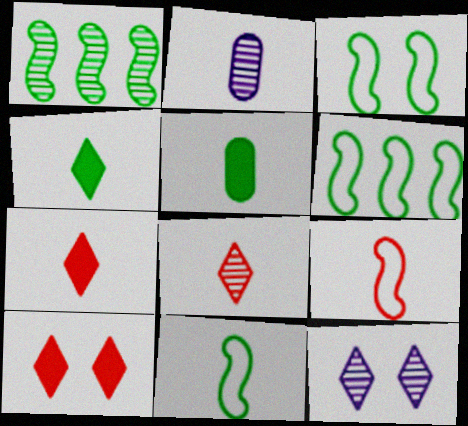[[2, 4, 9], 
[2, 6, 10], 
[2, 7, 11], 
[3, 6, 11]]